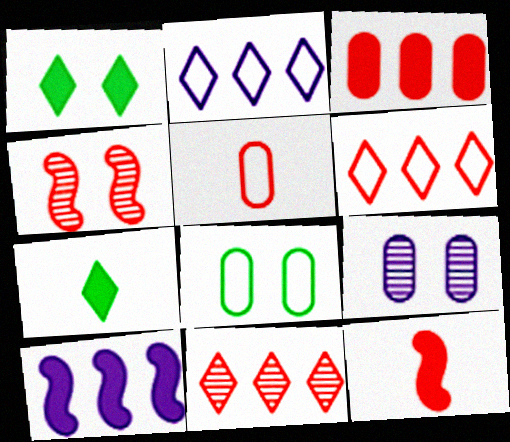[]